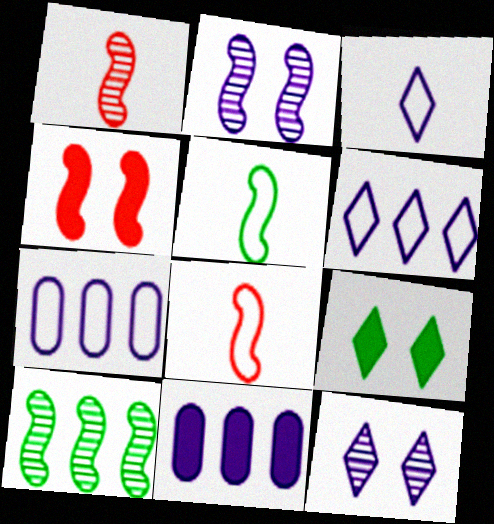[[1, 2, 10], 
[1, 7, 9], 
[2, 3, 11]]